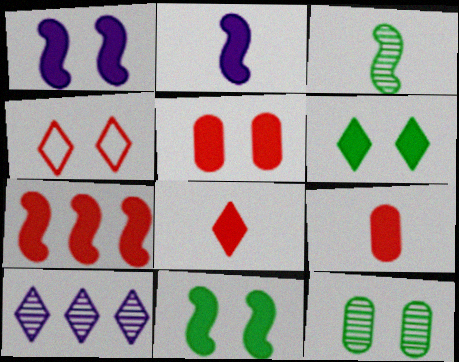[[1, 4, 12], 
[1, 5, 6], 
[2, 7, 11], 
[5, 7, 8]]